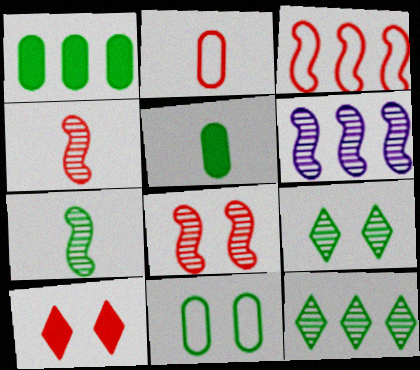[[6, 7, 8]]